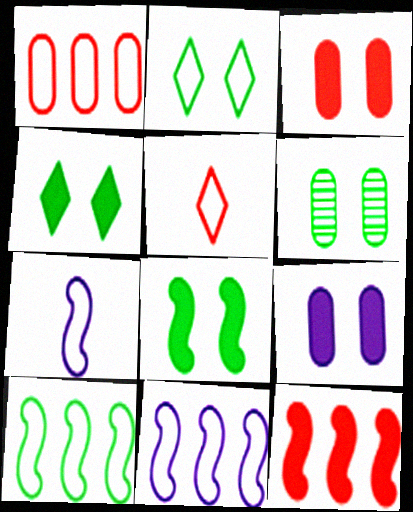[[1, 2, 7], 
[2, 6, 8]]